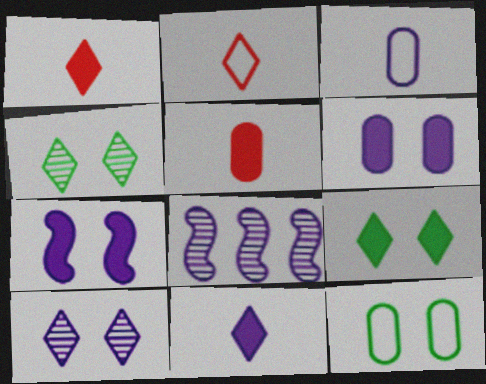[[1, 8, 12]]